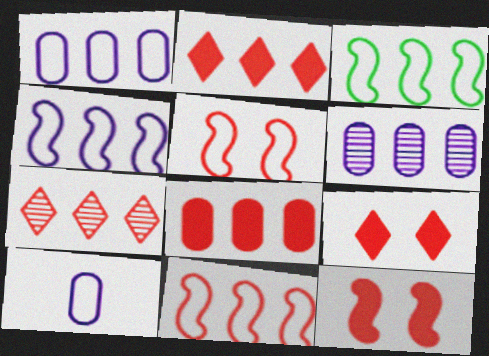[[2, 3, 6], 
[3, 4, 11], 
[7, 8, 11]]